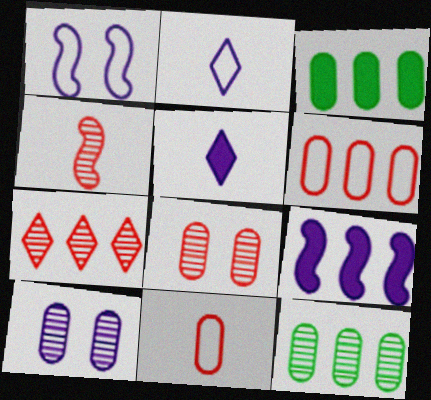[[2, 9, 10], 
[3, 10, 11], 
[4, 7, 8]]